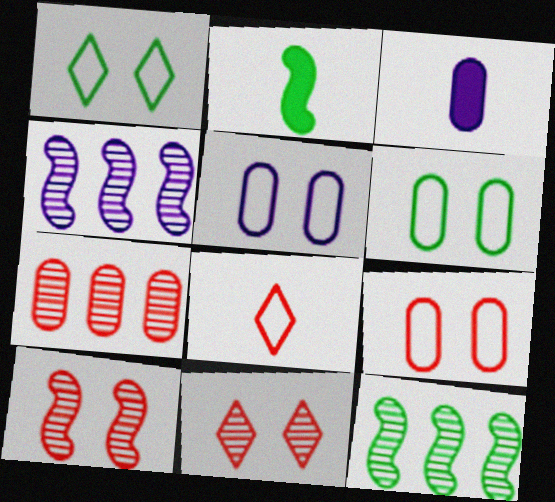[[3, 6, 7], 
[5, 6, 9]]